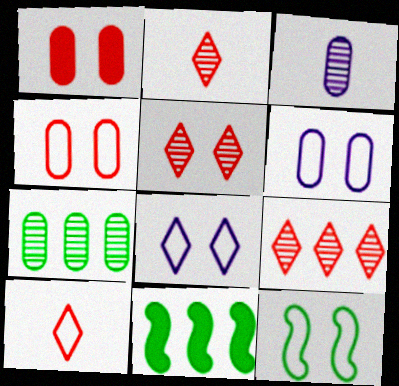[[2, 5, 9], 
[2, 6, 11], 
[4, 8, 12]]